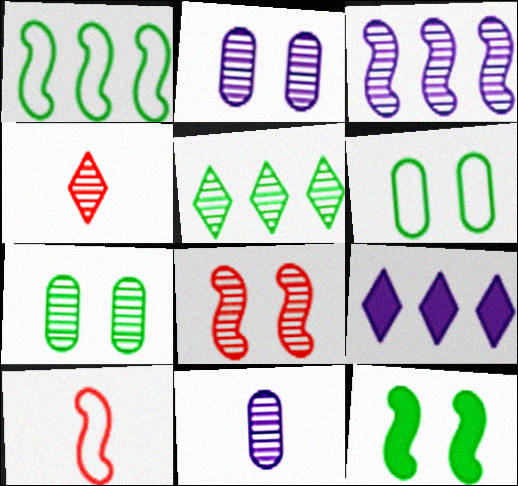[[3, 4, 7], 
[3, 10, 12], 
[5, 8, 11], 
[7, 9, 10]]